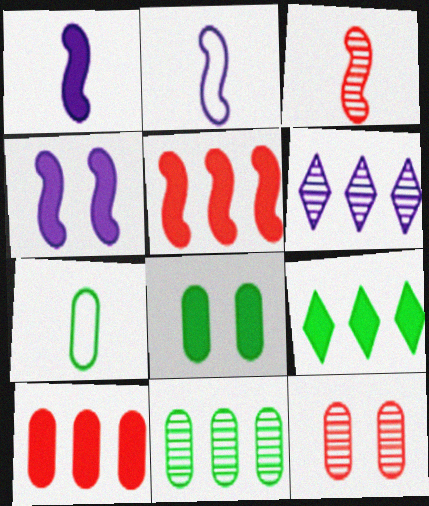[[2, 9, 12], 
[7, 8, 11]]